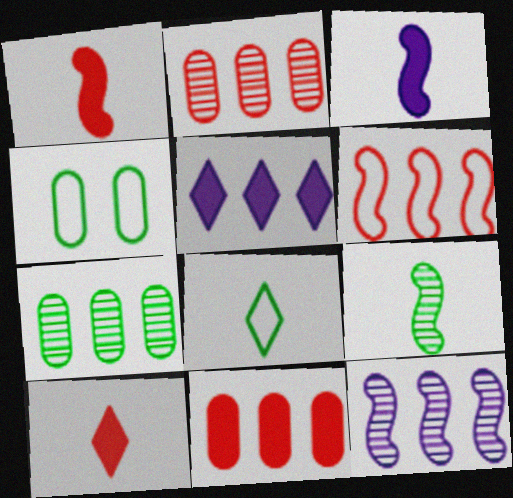[[4, 10, 12], 
[5, 6, 7]]